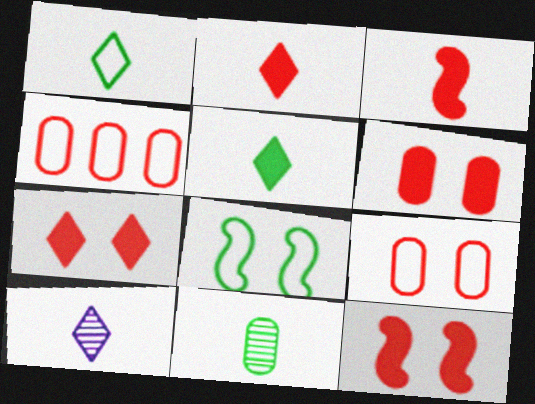[[1, 2, 10], 
[6, 7, 12]]